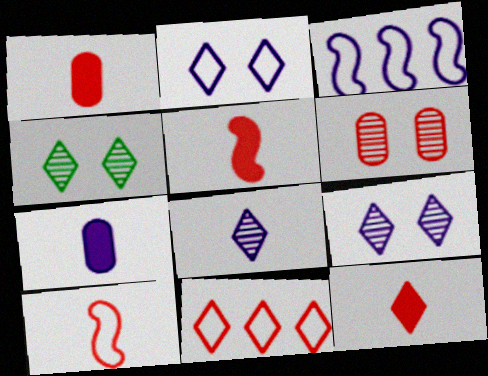[[1, 3, 4], 
[1, 5, 12], 
[3, 7, 9], 
[5, 6, 11]]